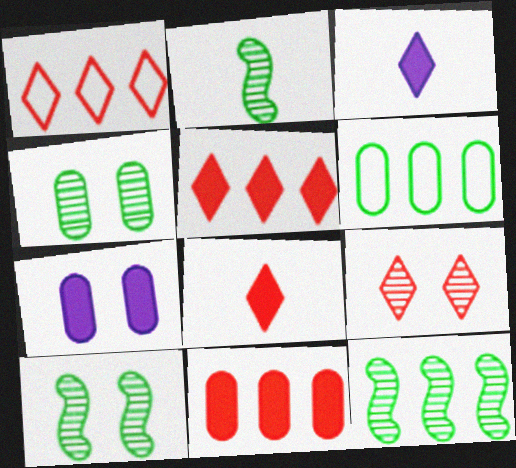[[1, 2, 7], 
[1, 8, 9], 
[2, 10, 12]]